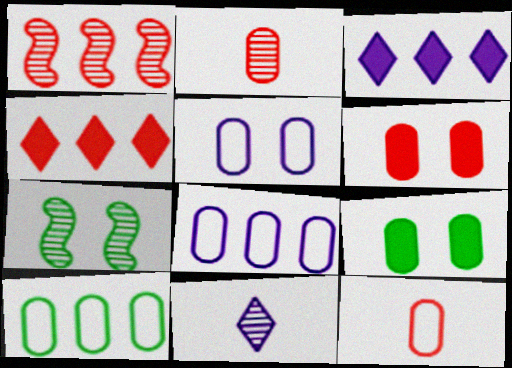[[1, 3, 10], 
[2, 8, 9], 
[3, 7, 12], 
[5, 10, 12]]